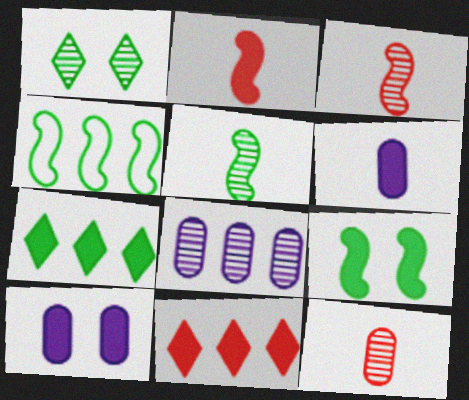[[1, 3, 8], 
[2, 7, 10], 
[4, 5, 9], 
[4, 8, 11], 
[6, 9, 11]]